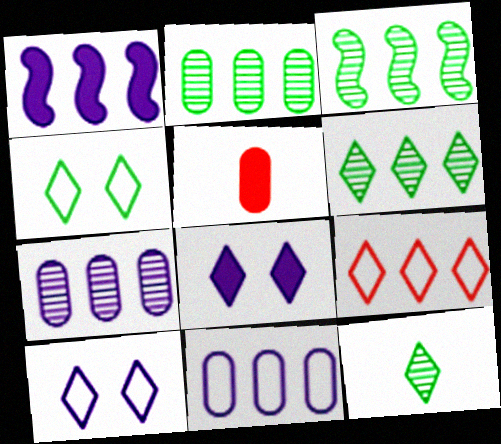[[1, 2, 9], 
[2, 3, 6], 
[3, 5, 10], 
[8, 9, 12]]